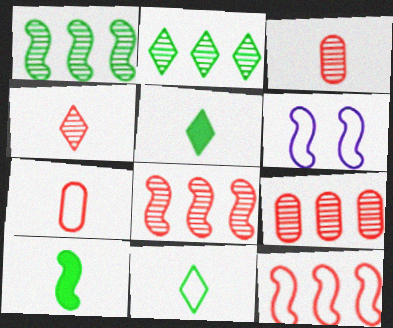[[5, 6, 9], 
[6, 8, 10]]